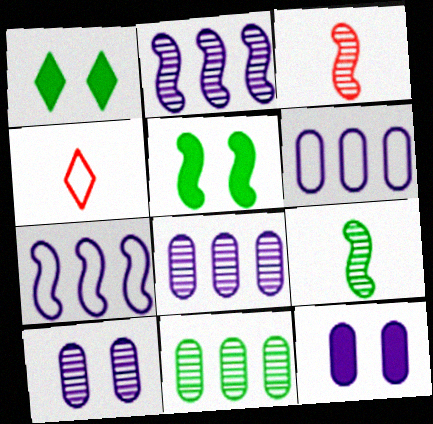[[1, 3, 6], 
[3, 5, 7], 
[4, 5, 8]]